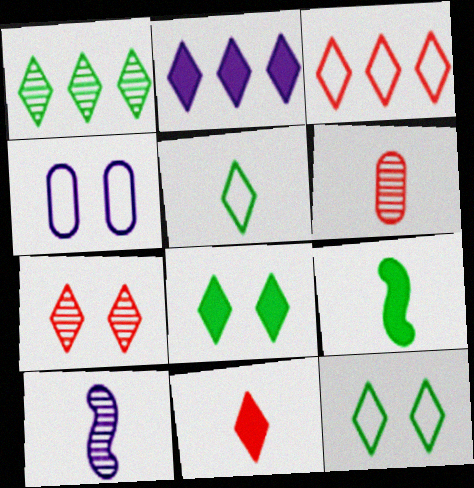[[1, 2, 3], 
[1, 5, 8], 
[2, 4, 10], 
[2, 5, 7], 
[2, 8, 11], 
[3, 7, 11]]